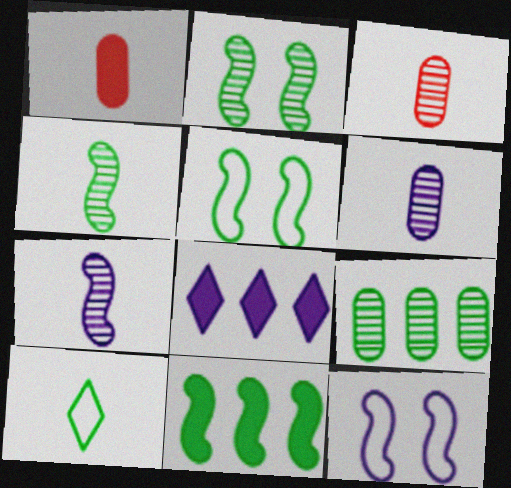[[1, 7, 10], 
[3, 5, 8], 
[4, 5, 11], 
[6, 8, 12]]